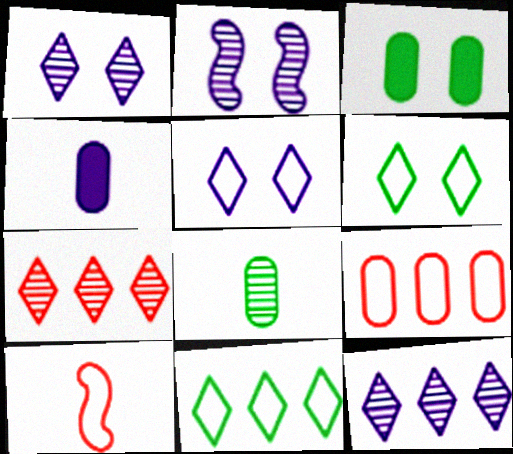[[2, 7, 8], 
[3, 10, 12]]